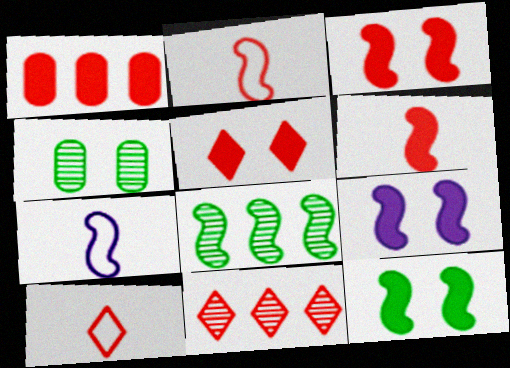[[1, 5, 6], 
[2, 8, 9], 
[3, 7, 8], 
[3, 9, 12], 
[5, 10, 11]]